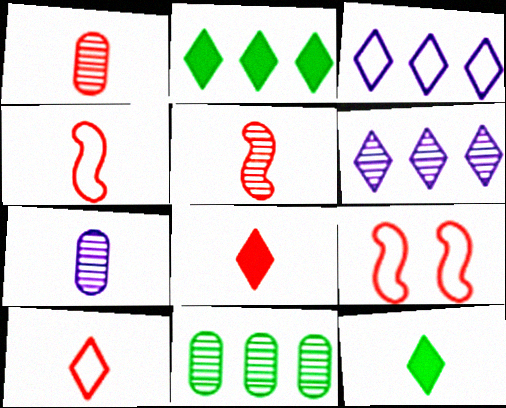[[1, 4, 8], 
[2, 7, 9], 
[4, 7, 12]]